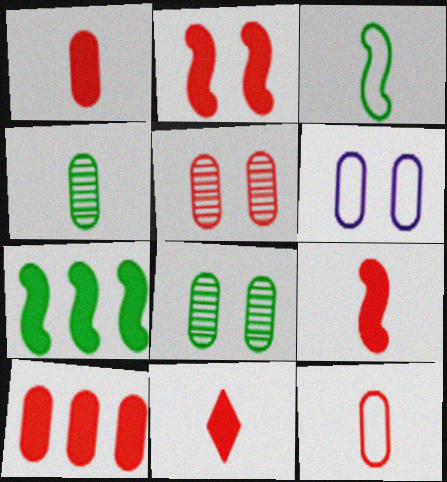[[1, 9, 11], 
[2, 10, 11], 
[4, 6, 10], 
[5, 10, 12]]